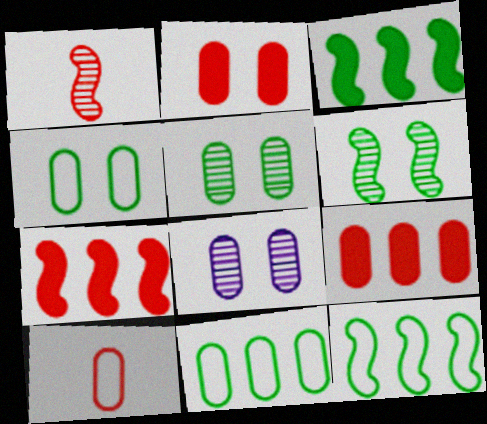[[2, 4, 8]]